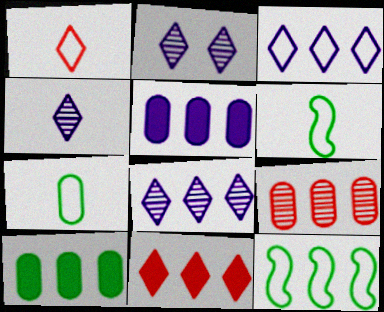[[2, 4, 8]]